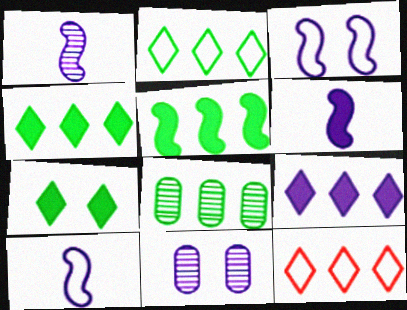[[1, 6, 10], 
[2, 5, 8], 
[9, 10, 11]]